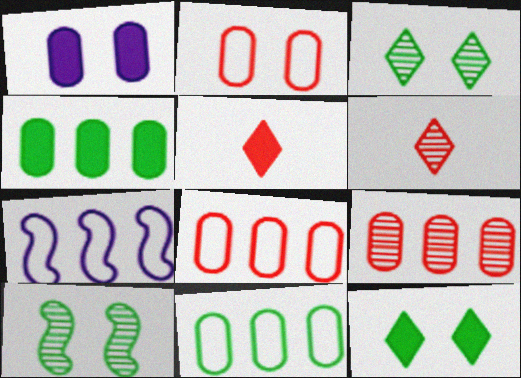[]